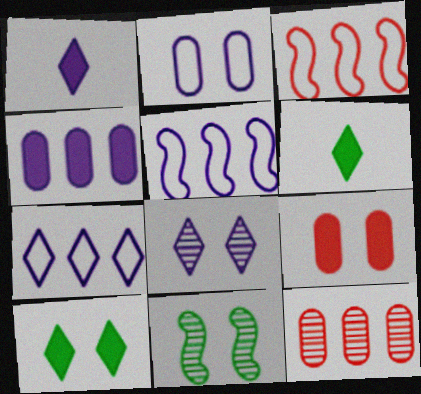[[1, 7, 8]]